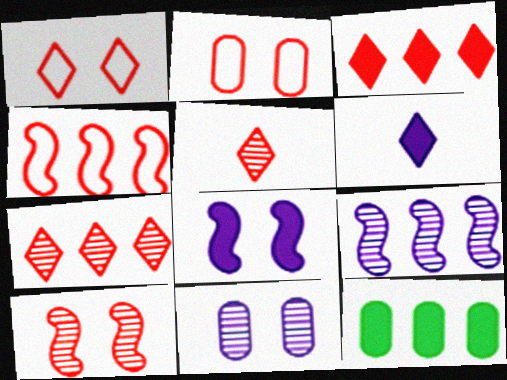[[1, 3, 5]]